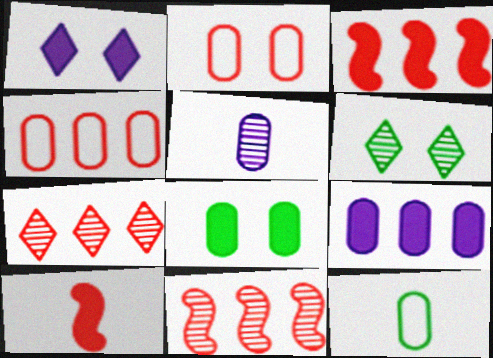[[1, 11, 12], 
[2, 7, 10], 
[3, 4, 7], 
[4, 5, 8], 
[5, 6, 11]]